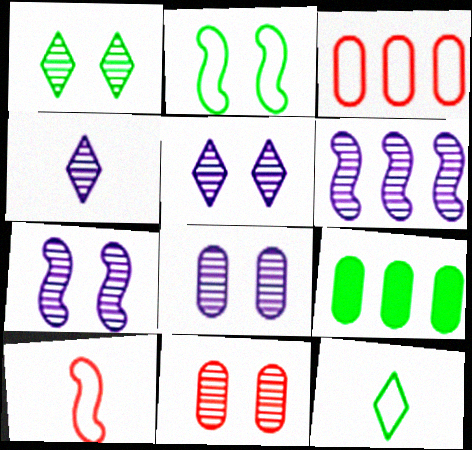[[1, 7, 11], 
[4, 6, 8], 
[5, 7, 8], 
[5, 9, 10]]